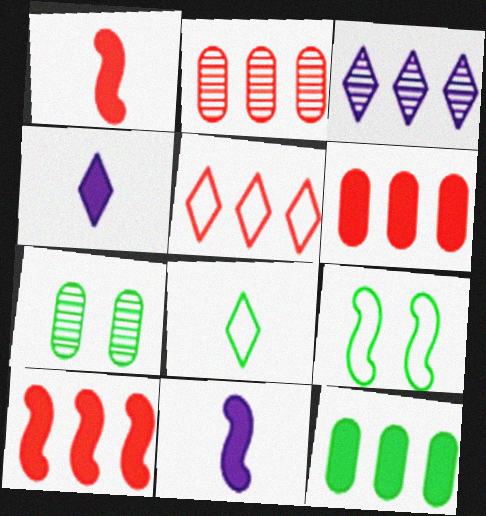[[2, 4, 9], 
[2, 5, 10], 
[5, 7, 11]]